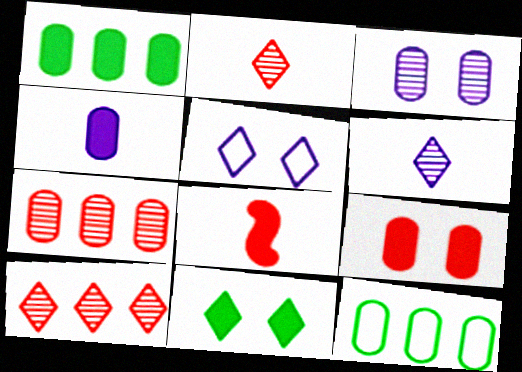[[1, 4, 9]]